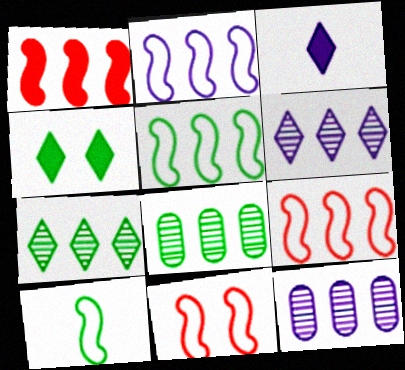[[2, 5, 9], 
[2, 10, 11], 
[3, 8, 11], 
[4, 8, 10]]